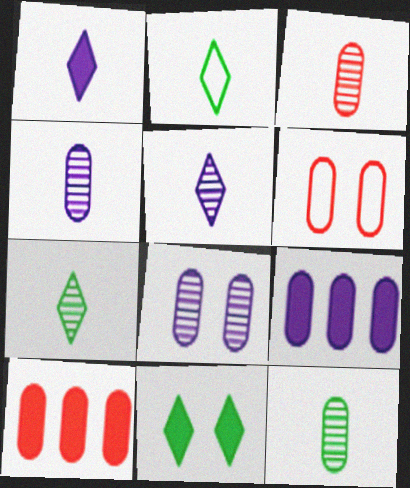[[3, 4, 12], 
[3, 6, 10], 
[6, 9, 12]]